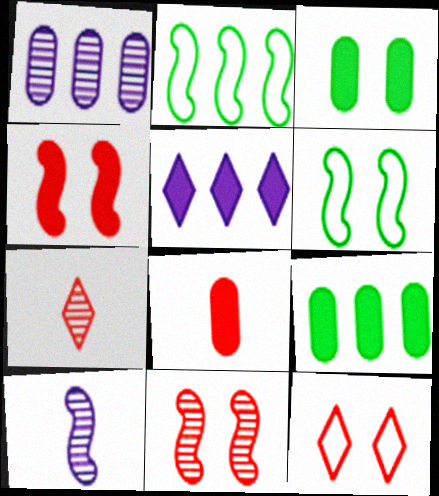[[2, 4, 10], 
[9, 10, 12]]